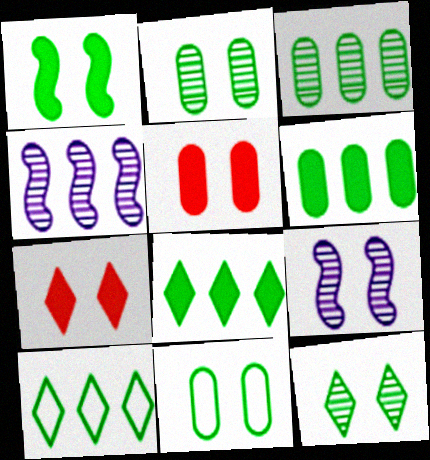[[1, 11, 12], 
[7, 9, 11]]